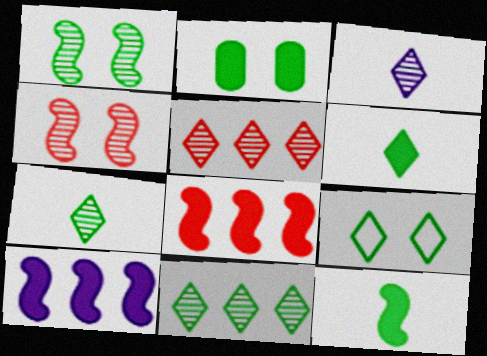[[1, 2, 9], 
[6, 9, 11]]